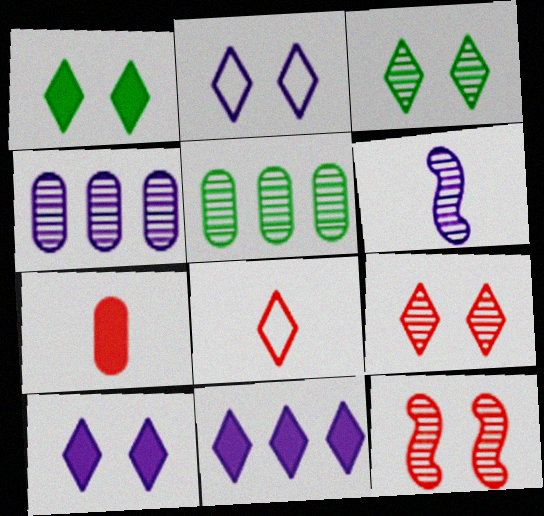[[1, 2, 9], 
[3, 8, 11], 
[5, 6, 9]]